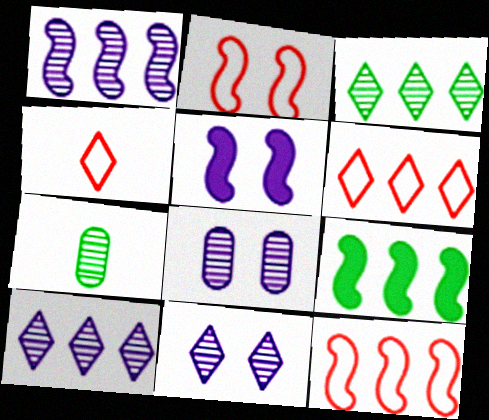[[1, 9, 12], 
[4, 8, 9], 
[5, 6, 7]]